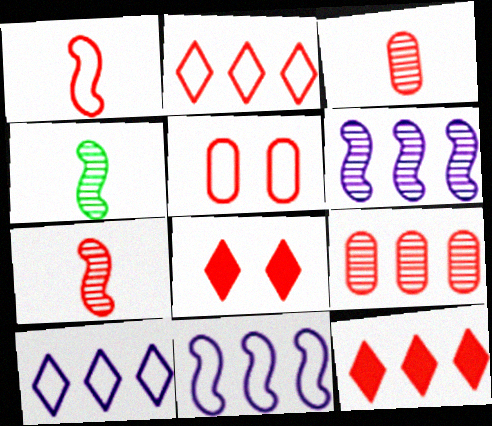[[1, 2, 5], 
[1, 8, 9], 
[5, 7, 12]]